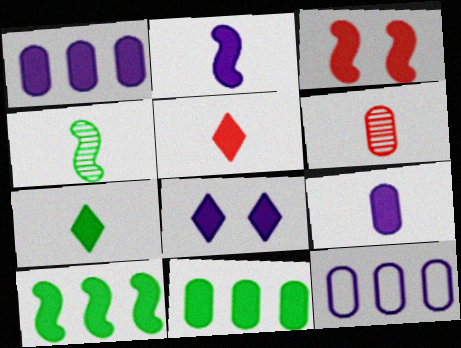[[1, 2, 8], 
[1, 3, 7], 
[2, 3, 10]]